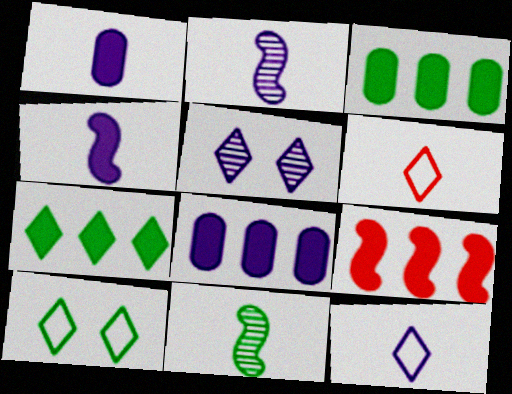[[1, 2, 12], 
[1, 6, 11], 
[3, 10, 11], 
[5, 6, 7], 
[7, 8, 9]]